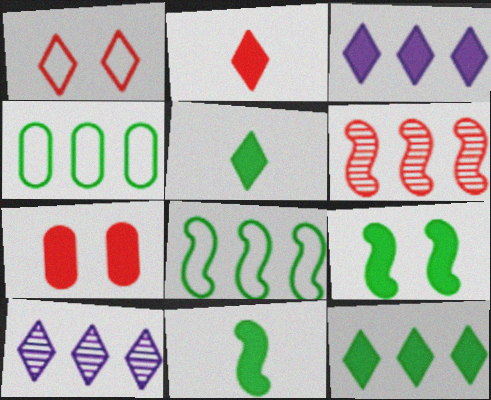[[1, 5, 10], 
[3, 4, 6], 
[3, 7, 11]]